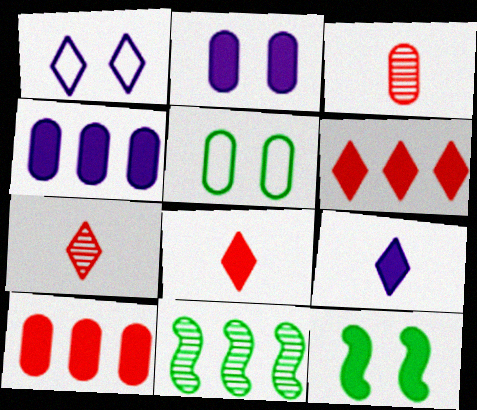[[3, 4, 5], 
[4, 8, 12], 
[9, 10, 12]]